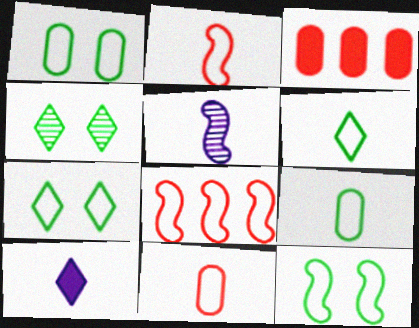[[1, 7, 12], 
[3, 5, 7]]